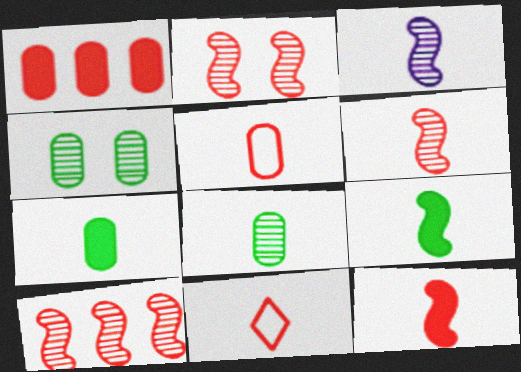[[1, 2, 11], 
[2, 6, 10], 
[3, 7, 11]]